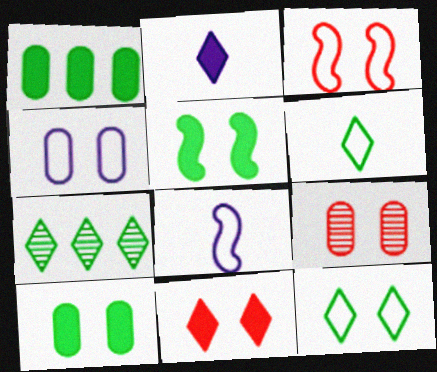[[3, 4, 12], 
[3, 9, 11], 
[4, 9, 10]]